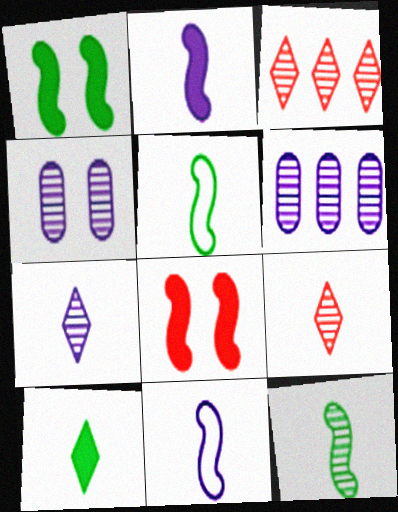[[3, 4, 12]]